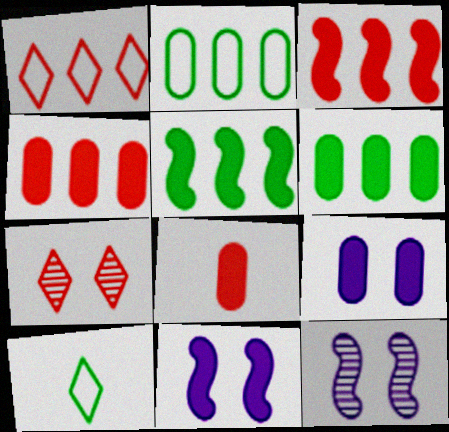[[4, 10, 12], 
[6, 8, 9]]